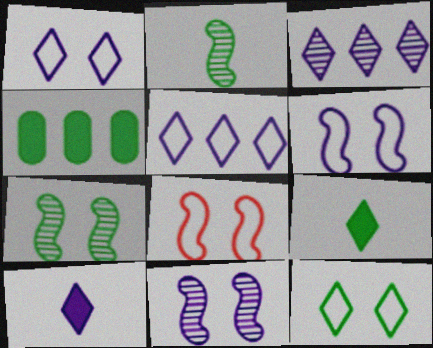[[1, 3, 10], 
[2, 4, 12]]